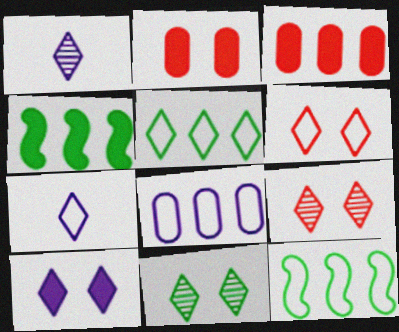[[1, 2, 12], 
[5, 6, 7], 
[6, 10, 11]]